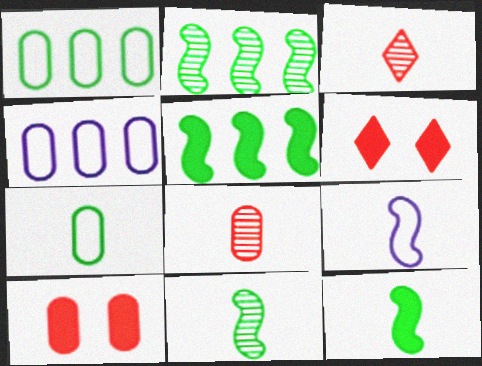[[4, 6, 11]]